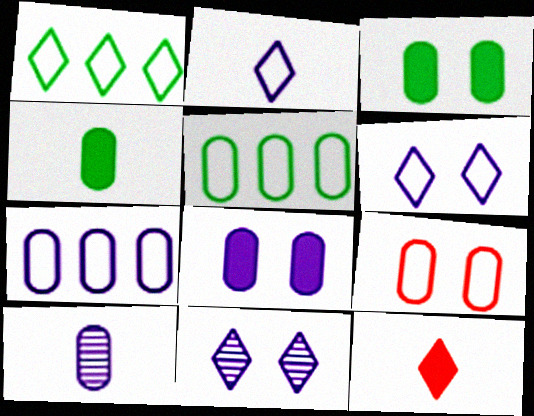[[1, 11, 12], 
[7, 8, 10]]